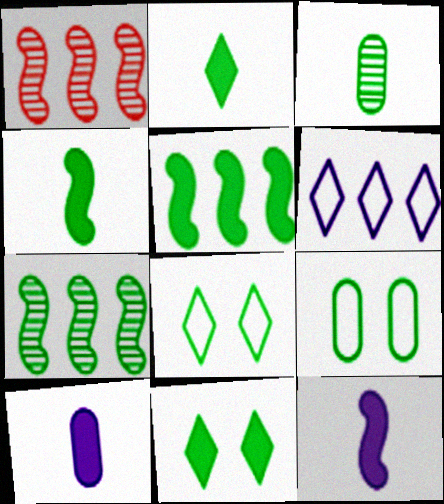[[1, 8, 10], 
[2, 7, 9], 
[3, 5, 8]]